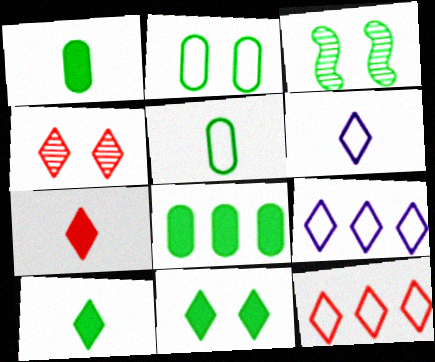[[2, 3, 11], 
[4, 7, 12], 
[4, 9, 10]]